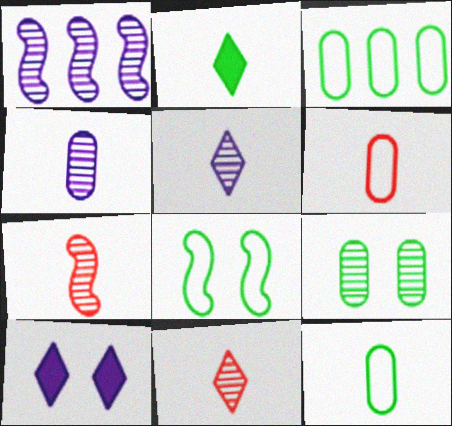[[1, 9, 11], 
[3, 7, 10]]